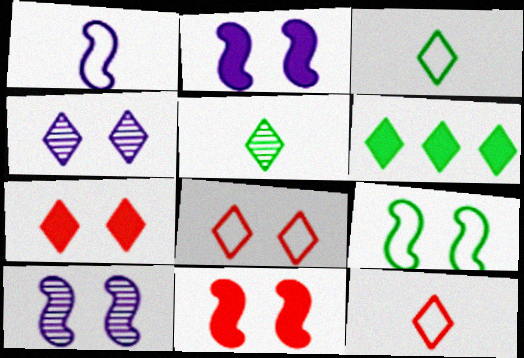[[4, 6, 12], 
[9, 10, 11]]